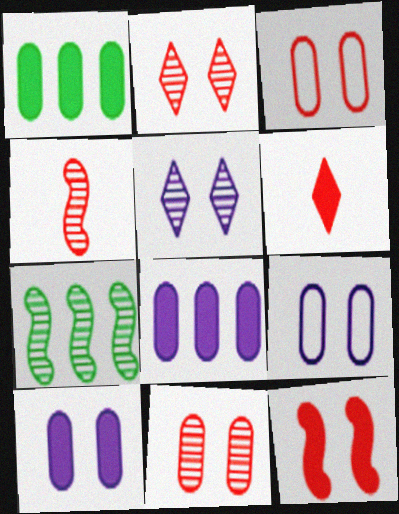[[2, 3, 12], 
[6, 7, 9]]